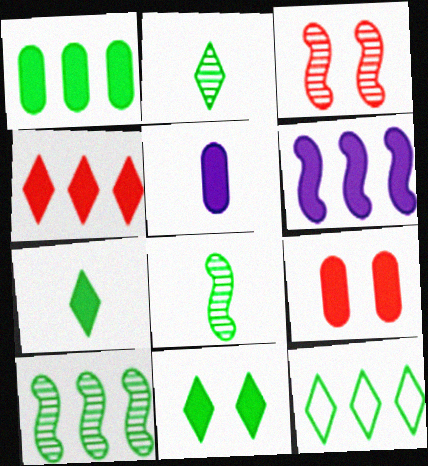[[1, 4, 6], 
[1, 5, 9], 
[1, 10, 12], 
[2, 11, 12], 
[3, 5, 12], 
[6, 7, 9]]